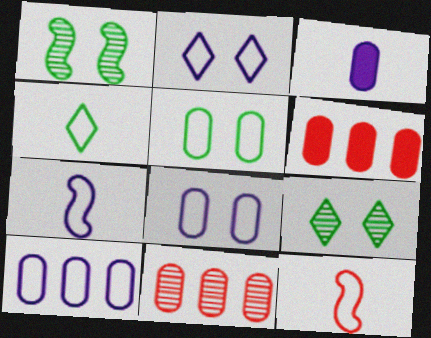[[2, 7, 10], 
[3, 5, 11], 
[6, 7, 9]]